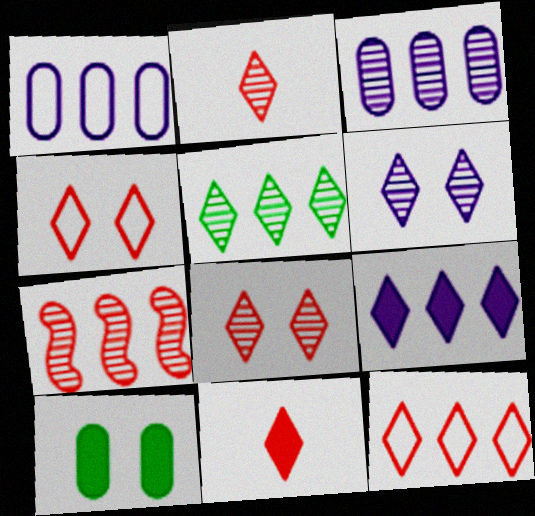[[2, 5, 6], 
[3, 5, 7], 
[5, 9, 12], 
[8, 11, 12]]